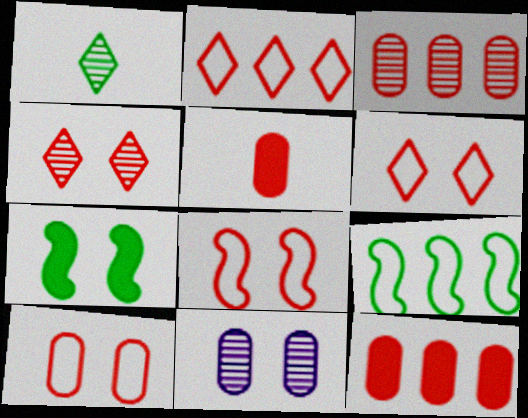[[3, 5, 10], 
[6, 7, 11], 
[6, 8, 10]]